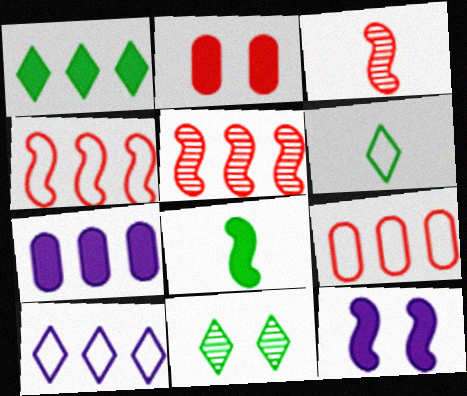[[1, 6, 11]]